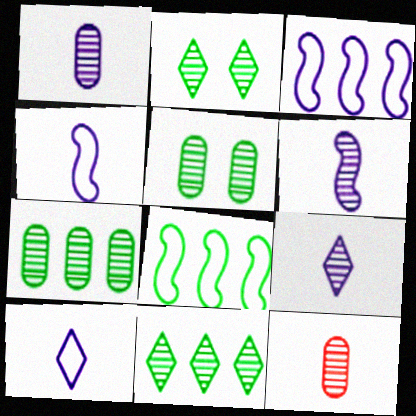[[1, 6, 9]]